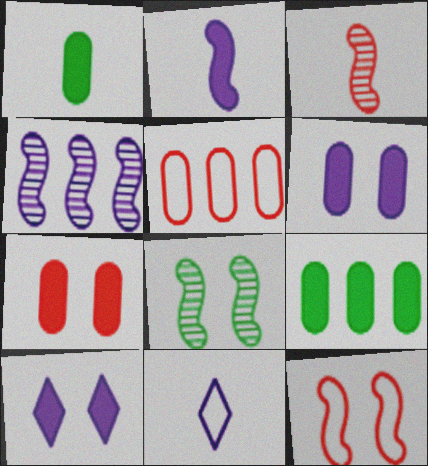[[1, 3, 11], 
[3, 4, 8], 
[4, 6, 11]]